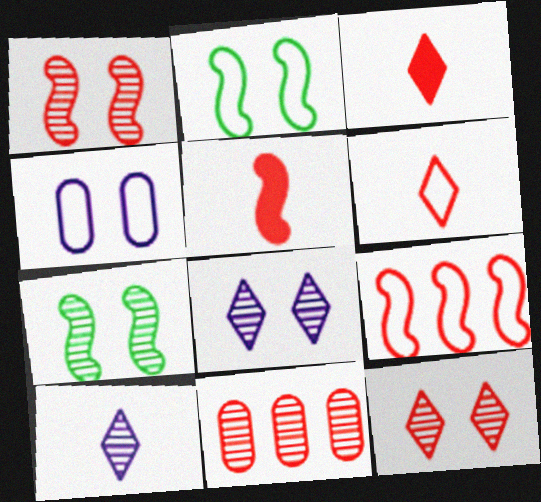[[1, 5, 9], 
[7, 10, 11]]